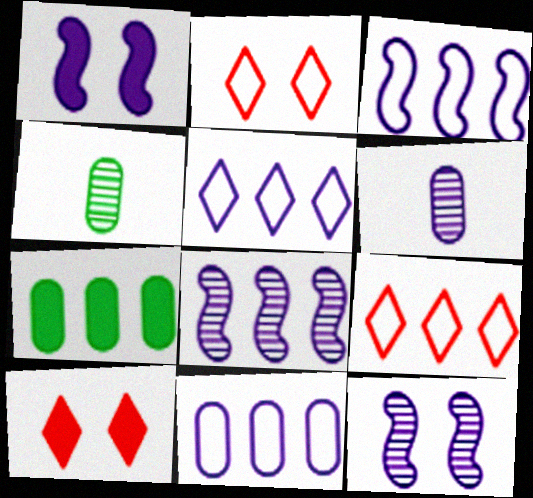[[1, 4, 9], 
[1, 5, 6], 
[3, 4, 10], 
[3, 5, 11], 
[7, 8, 9]]